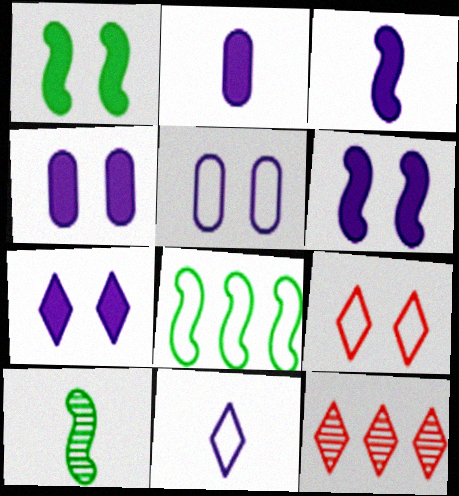[[1, 8, 10], 
[4, 6, 7]]